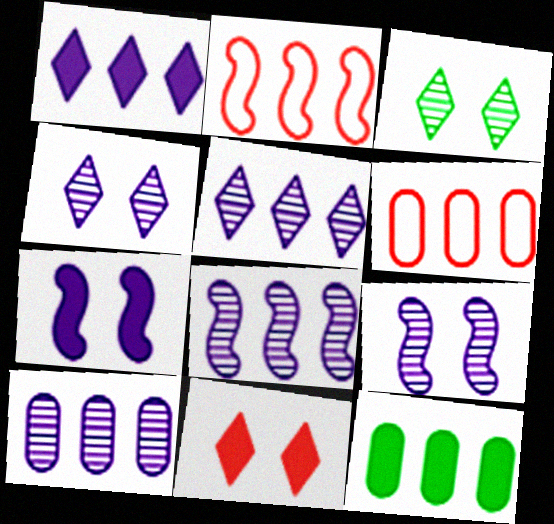[[2, 5, 12], 
[5, 8, 10], 
[6, 10, 12]]